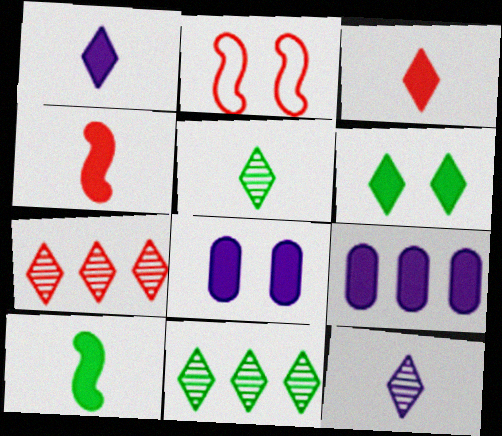[[2, 5, 9], 
[4, 6, 9]]